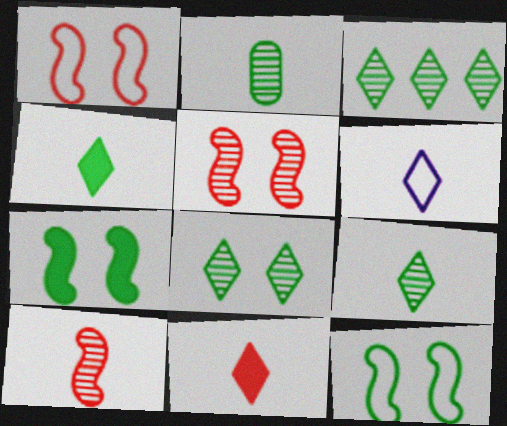[[3, 8, 9], 
[6, 9, 11]]